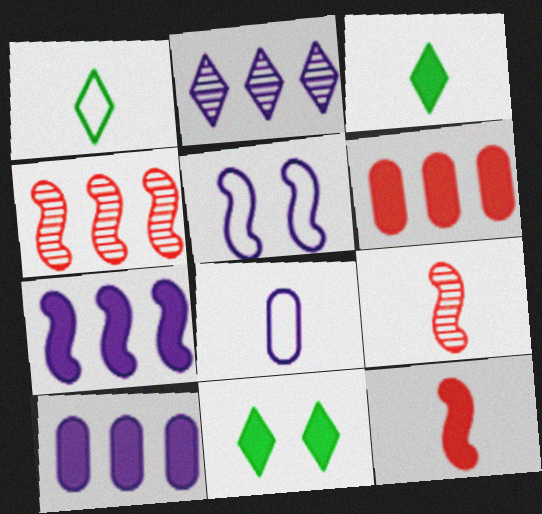[[3, 8, 9], 
[4, 8, 11], 
[10, 11, 12]]